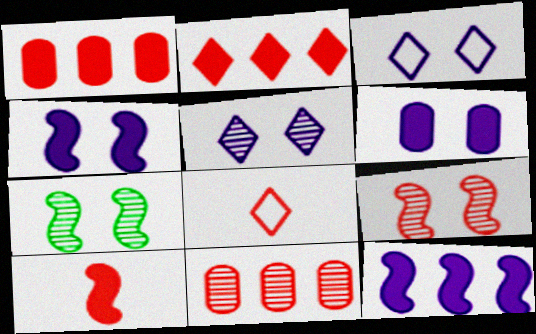[[1, 8, 9]]